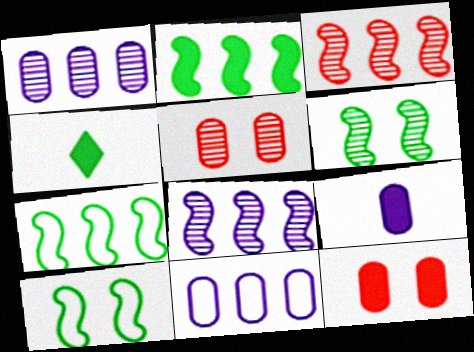[]